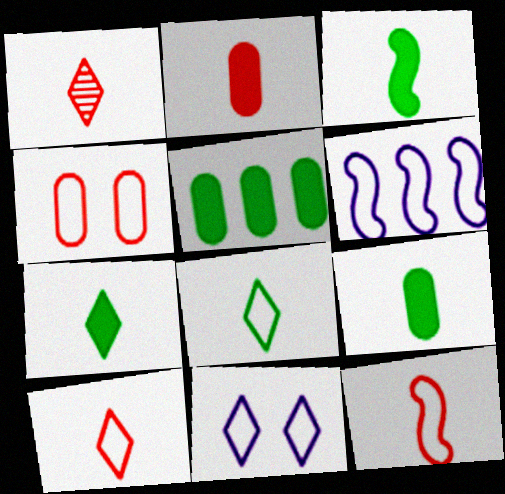[[1, 2, 12], 
[3, 7, 9], 
[4, 6, 8]]